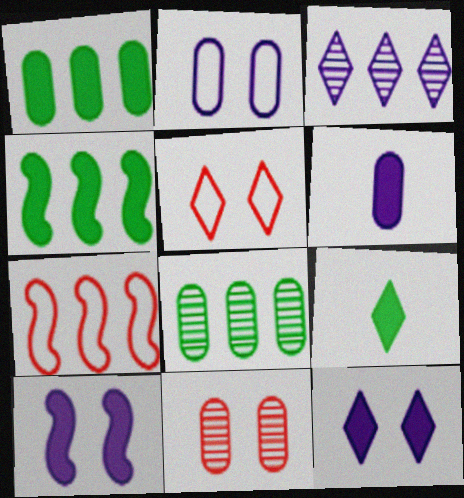[[1, 3, 7], 
[3, 5, 9]]